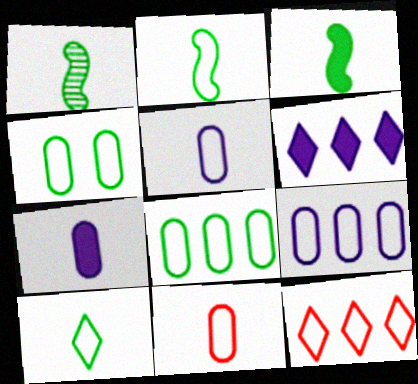[[1, 2, 3], 
[4, 9, 11]]